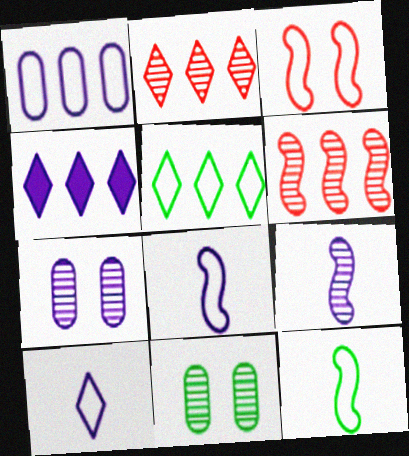[[2, 4, 5], 
[2, 9, 11], 
[4, 7, 8]]